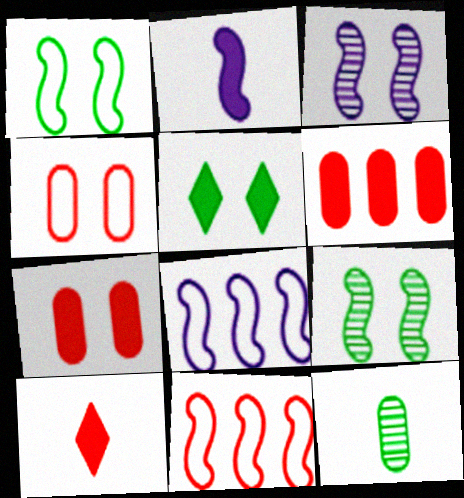[[2, 3, 8], 
[2, 5, 6], 
[2, 9, 11], 
[3, 4, 5]]